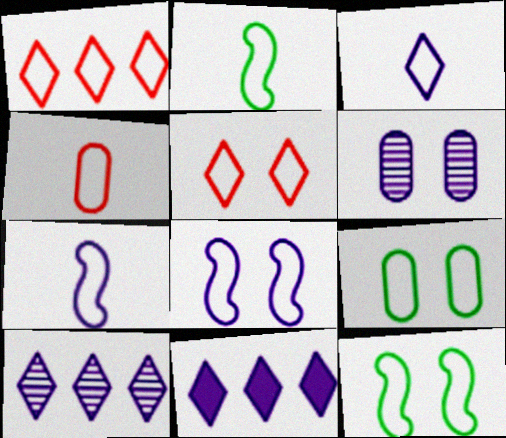[[1, 7, 9], 
[2, 3, 4], 
[5, 8, 9], 
[6, 7, 11]]